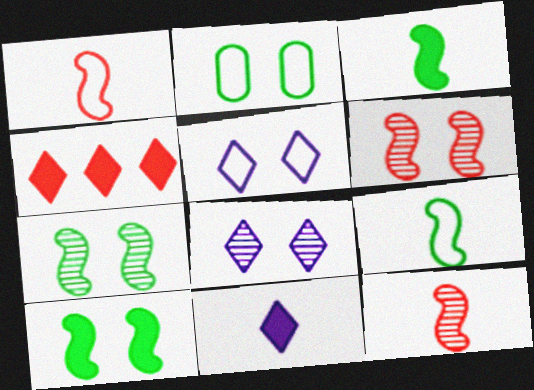[]